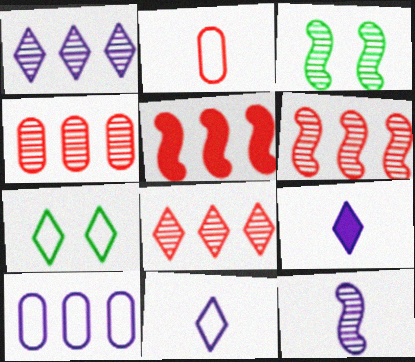[[3, 6, 12], 
[4, 6, 8], 
[7, 8, 9]]